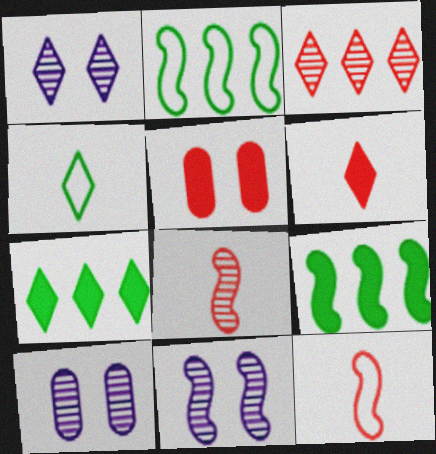[[1, 10, 11], 
[2, 6, 10], 
[3, 5, 12], 
[7, 10, 12], 
[9, 11, 12]]